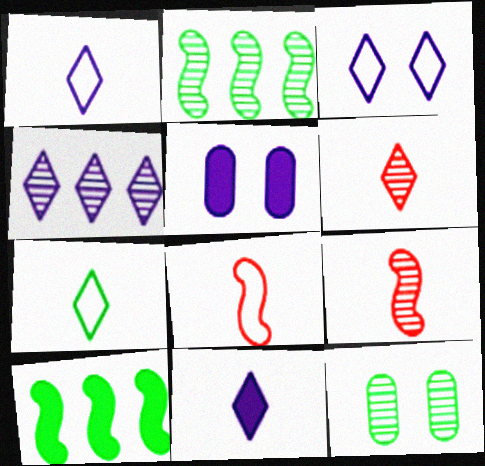[[3, 4, 11], 
[4, 9, 12], 
[6, 7, 11], 
[7, 10, 12]]